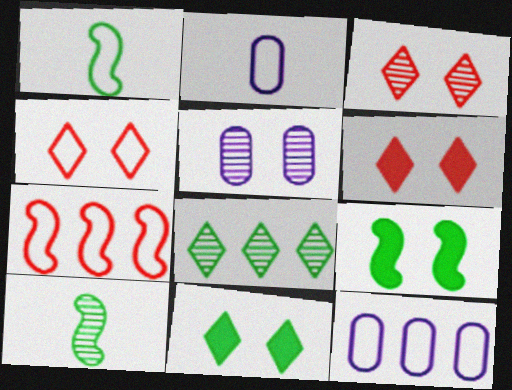[[1, 4, 12], 
[3, 4, 6], 
[4, 5, 9], 
[6, 10, 12]]